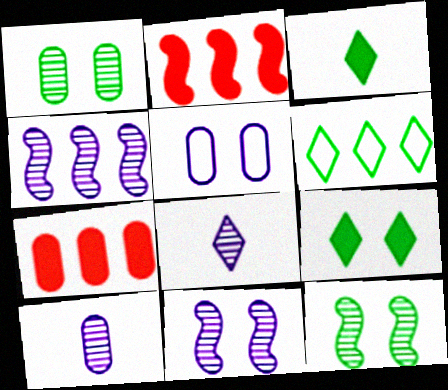[[4, 6, 7]]